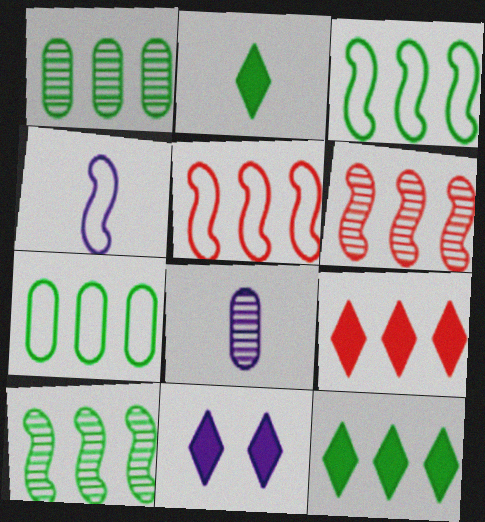[[1, 3, 12], 
[2, 9, 11], 
[7, 10, 12]]